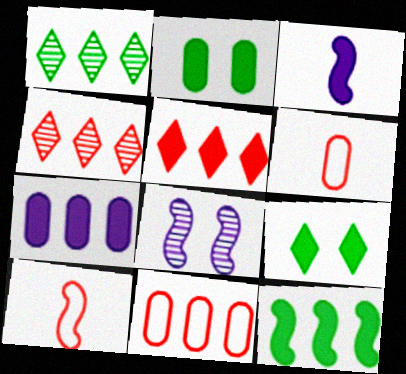[[2, 3, 5], 
[5, 7, 12], 
[8, 10, 12]]